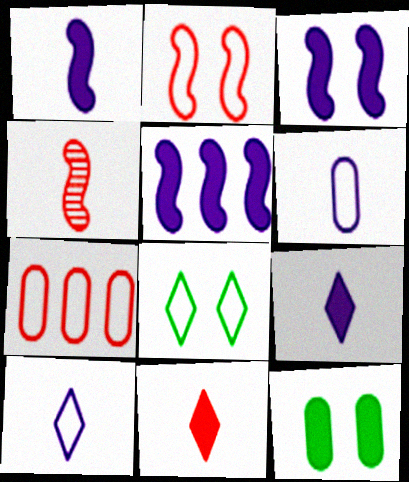[[1, 3, 5], 
[5, 11, 12]]